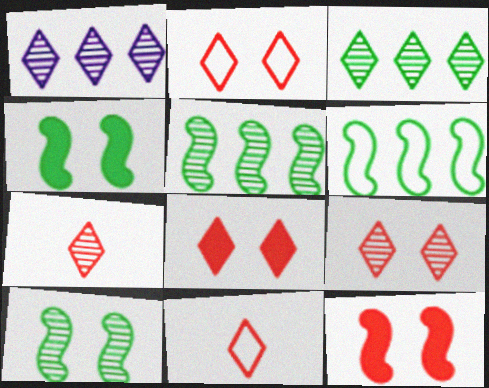[[2, 8, 9]]